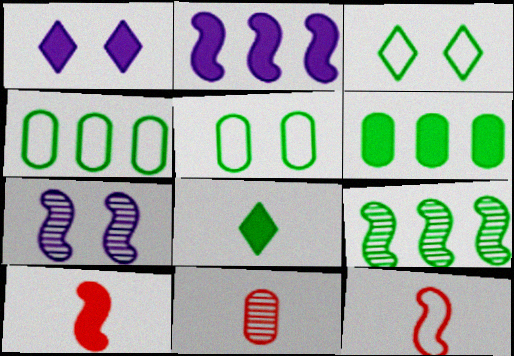[[1, 6, 10], 
[2, 3, 11], 
[5, 8, 9]]